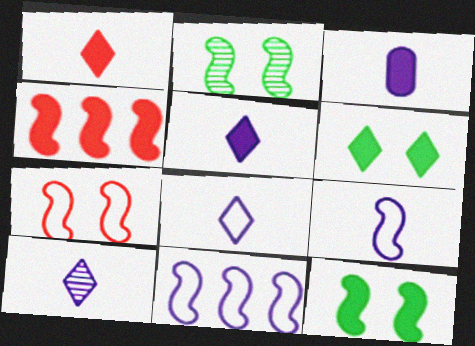[[2, 4, 9], 
[3, 4, 6], 
[3, 9, 10], 
[5, 8, 10]]